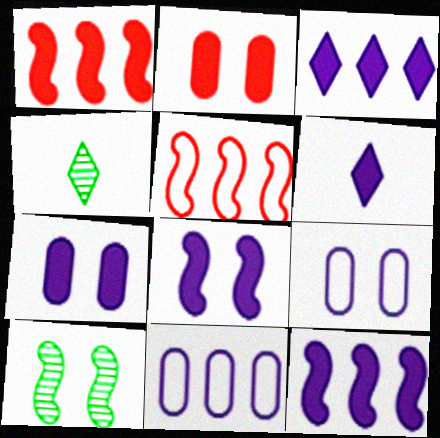[[1, 4, 9], 
[4, 5, 7], 
[6, 7, 12]]